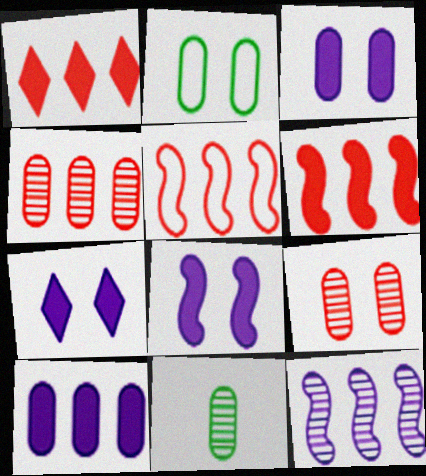[[1, 4, 5], 
[2, 3, 9], 
[3, 7, 8], 
[5, 7, 11]]